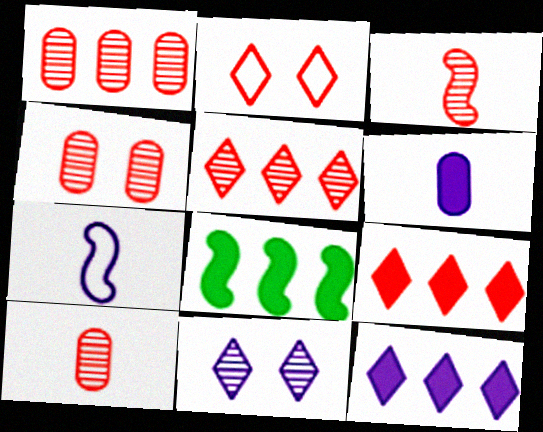[[1, 4, 10], 
[3, 4, 5]]